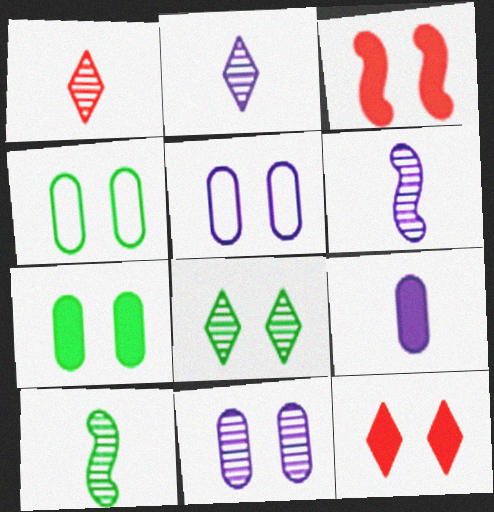[[3, 5, 8]]